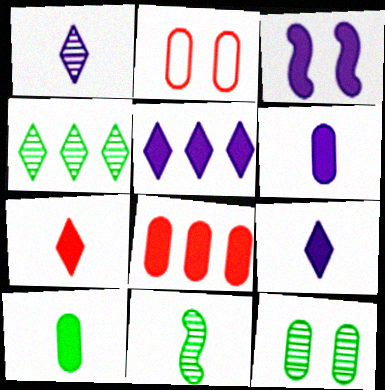[[2, 5, 11], 
[3, 5, 6], 
[4, 11, 12]]